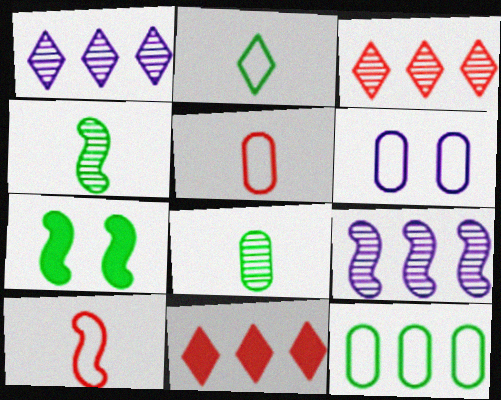[[1, 5, 7], 
[4, 6, 11], 
[5, 6, 12], 
[7, 9, 10], 
[9, 11, 12]]